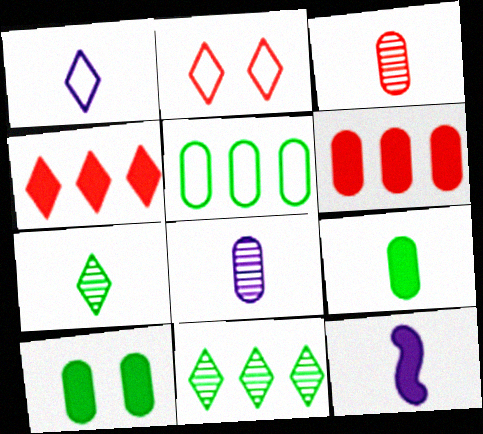[[1, 8, 12], 
[4, 10, 12]]